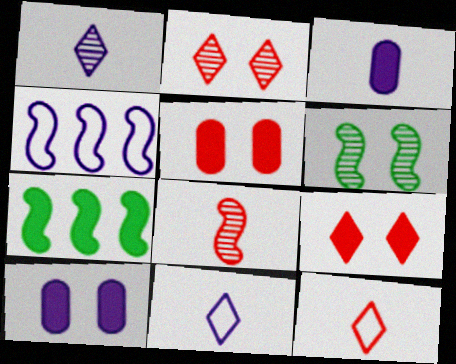[[1, 4, 10], 
[3, 7, 9]]